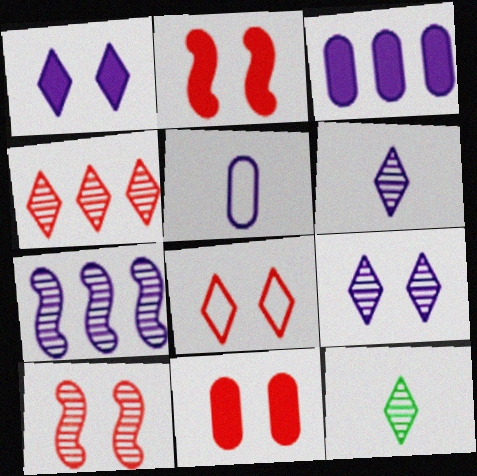[[1, 5, 7], 
[4, 9, 12], 
[8, 10, 11]]